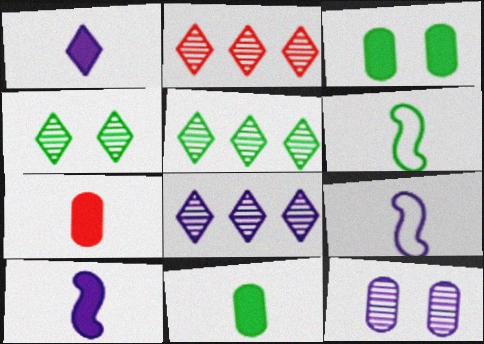[[2, 3, 9], 
[2, 5, 8], 
[3, 5, 6]]